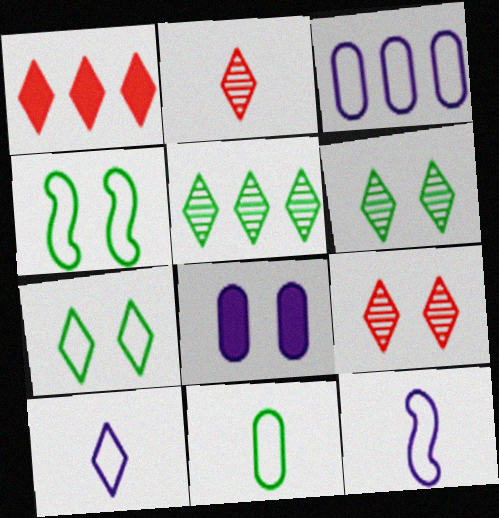[[1, 6, 10], 
[4, 8, 9]]